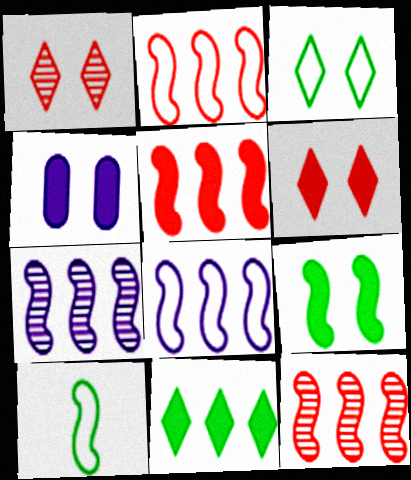[[2, 5, 12], 
[4, 6, 9]]